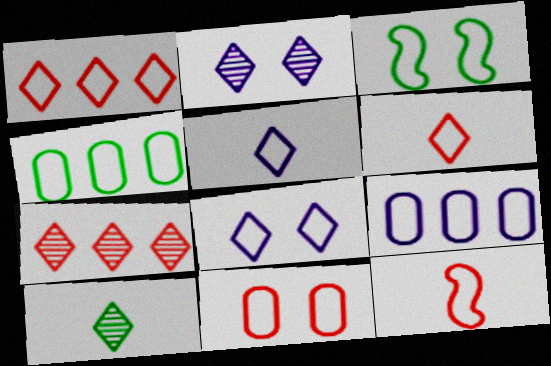[[1, 11, 12], 
[2, 7, 10], 
[3, 6, 9], 
[3, 8, 11], 
[4, 8, 12]]